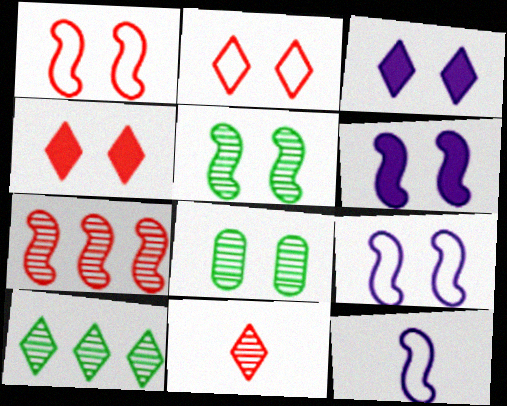[[1, 3, 8], 
[1, 5, 6], 
[2, 6, 8], 
[4, 8, 9]]